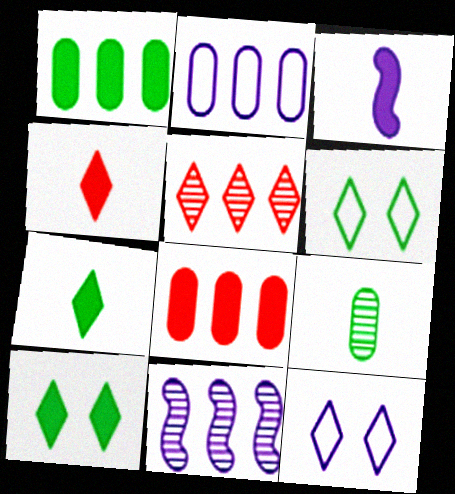[[3, 8, 10], 
[5, 7, 12]]